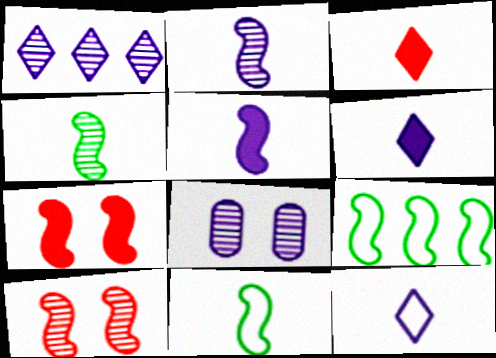[[1, 2, 8], 
[2, 7, 9], 
[3, 8, 9], 
[5, 9, 10]]